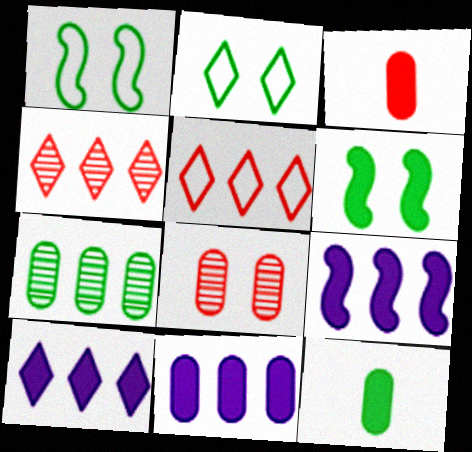[[3, 6, 10], 
[5, 7, 9], 
[9, 10, 11]]